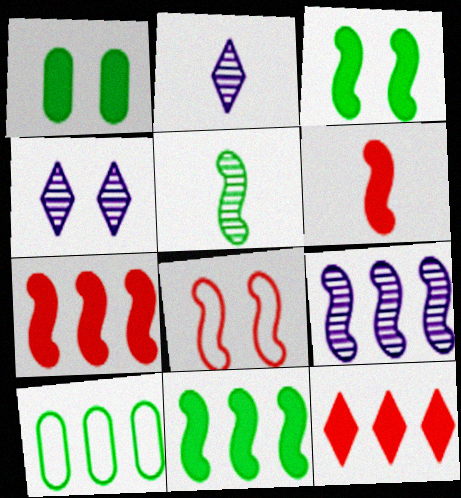[[1, 4, 8], 
[4, 6, 10], 
[9, 10, 12]]